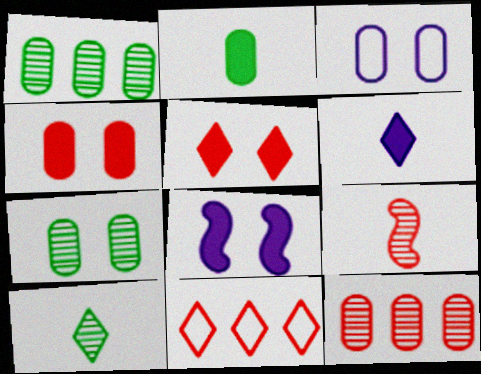[[2, 3, 12], 
[3, 4, 7], 
[4, 9, 11]]